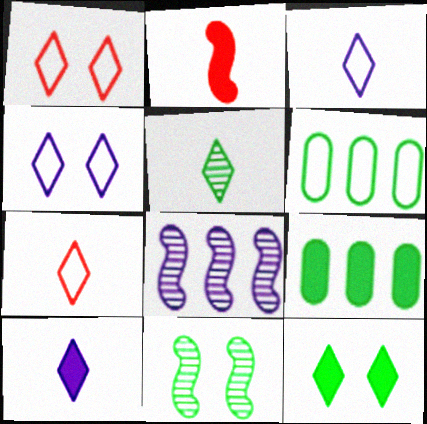[[5, 7, 10]]